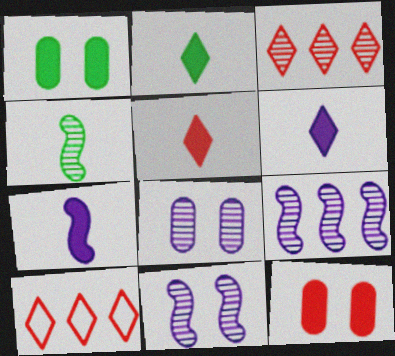[[2, 5, 6], 
[3, 4, 8]]